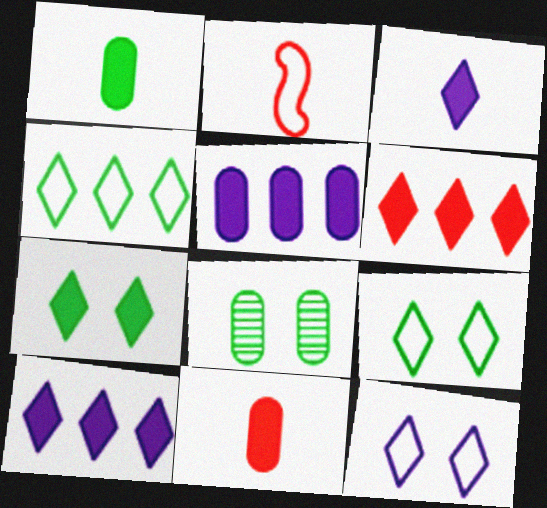[[2, 8, 10], 
[3, 6, 7]]